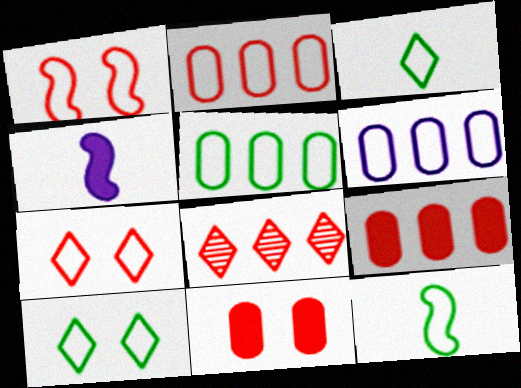[[1, 3, 6], 
[2, 5, 6], 
[5, 10, 12], 
[6, 7, 12]]